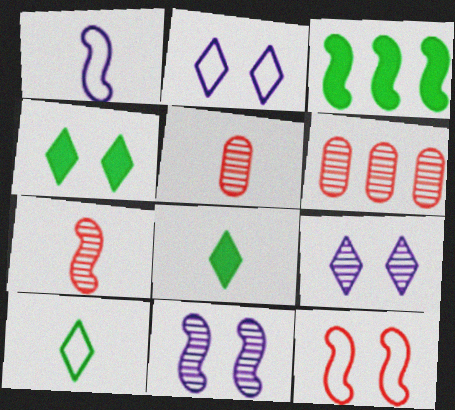[[1, 4, 6], 
[1, 5, 8], 
[2, 3, 5]]